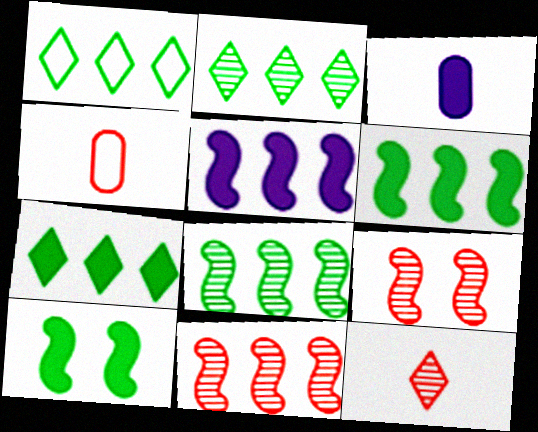[[1, 2, 7], 
[1, 3, 9]]